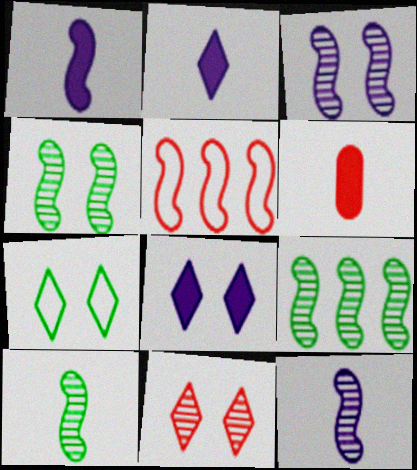[[1, 4, 5], 
[4, 9, 10], 
[5, 6, 11], 
[7, 8, 11]]